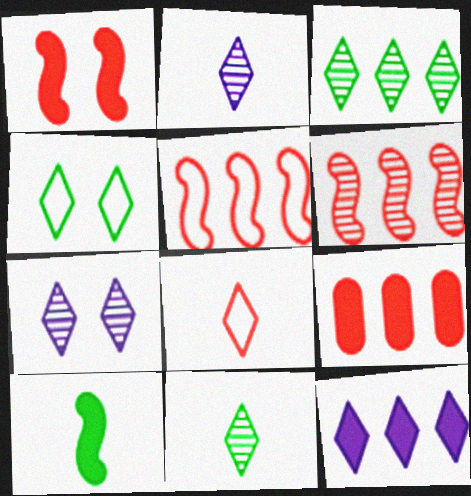[]